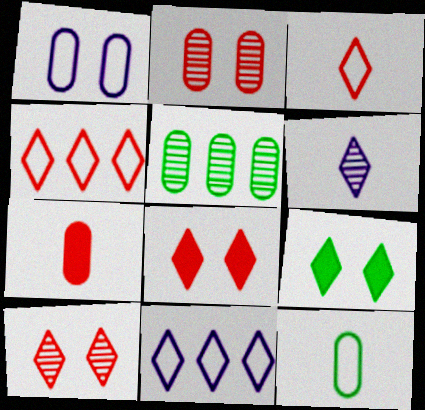[[1, 5, 7], 
[4, 6, 9]]